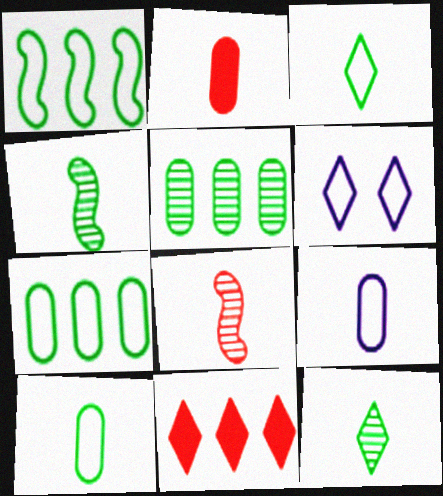[[6, 11, 12]]